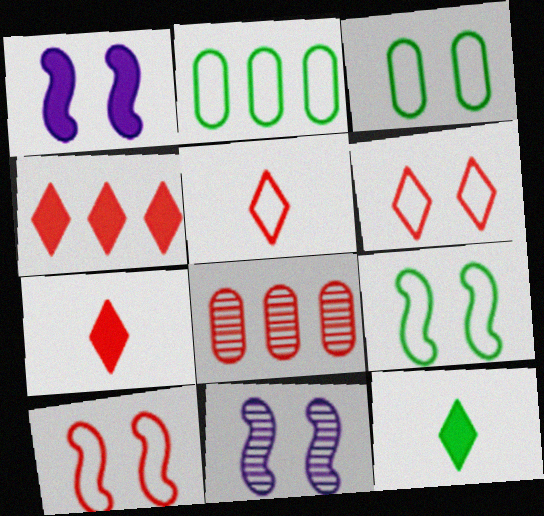[[2, 7, 11], 
[7, 8, 10]]